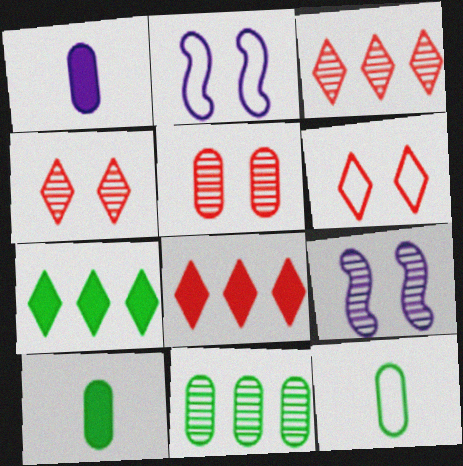[[2, 3, 10], 
[8, 9, 12]]